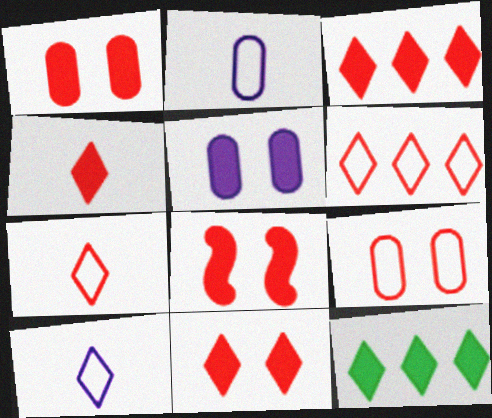[[1, 8, 11], 
[3, 4, 11]]